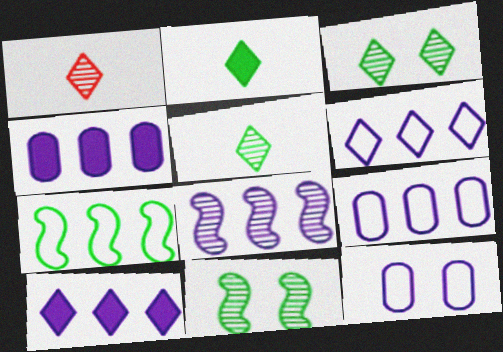[[4, 6, 8], 
[8, 9, 10]]